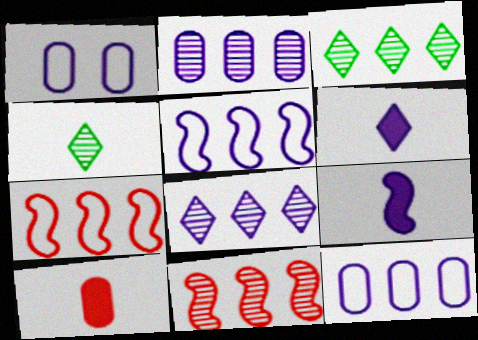[[1, 8, 9], 
[2, 3, 11]]